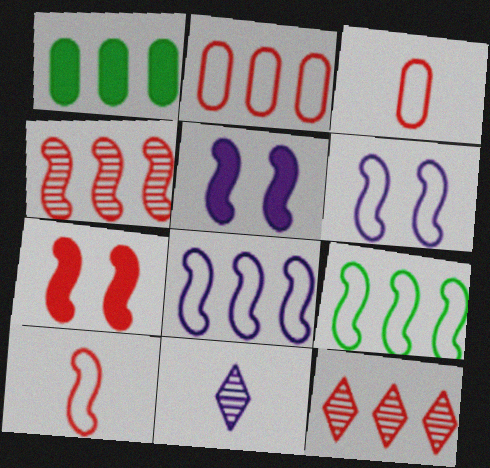[[1, 8, 12], 
[3, 7, 12], 
[4, 7, 10], 
[6, 9, 10]]